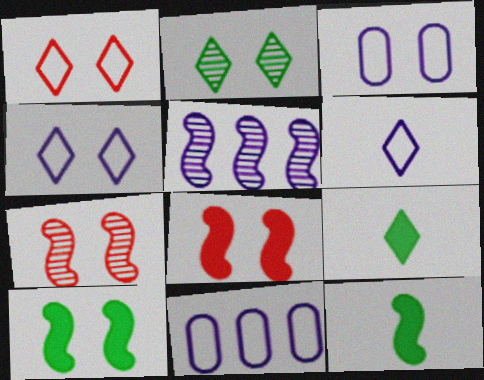[[2, 3, 8], 
[7, 9, 11]]